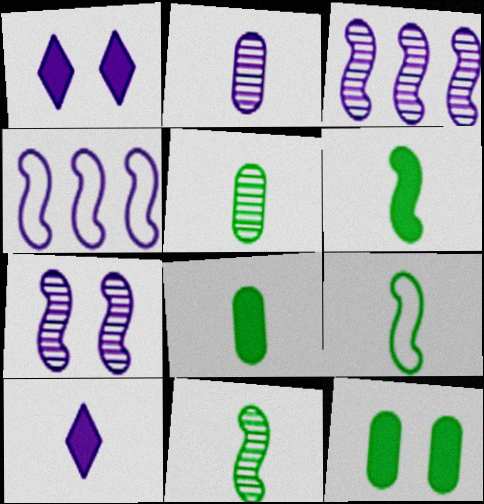[[1, 2, 4], 
[6, 9, 11]]